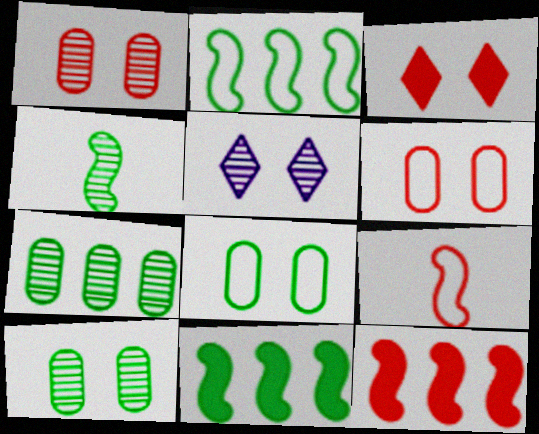[]